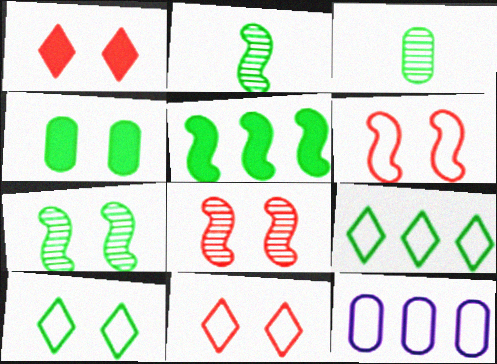[[1, 2, 12], 
[2, 4, 9], 
[3, 5, 10], 
[4, 7, 10]]